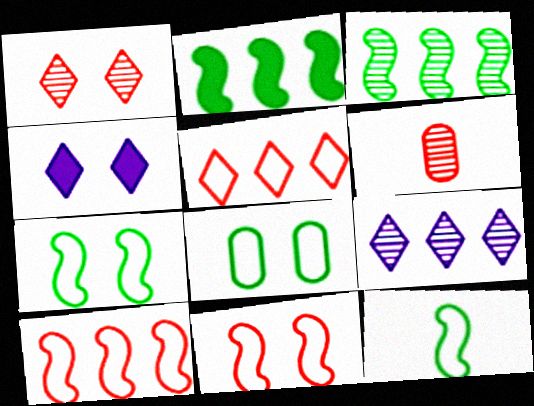[]